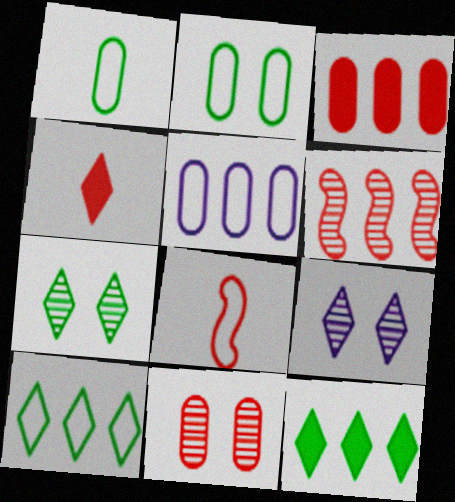[[4, 9, 10], 
[5, 6, 12]]